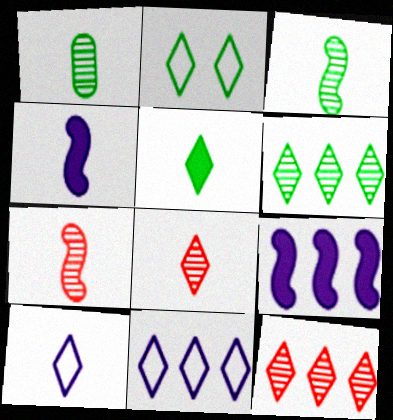[[2, 5, 6], 
[5, 8, 10]]